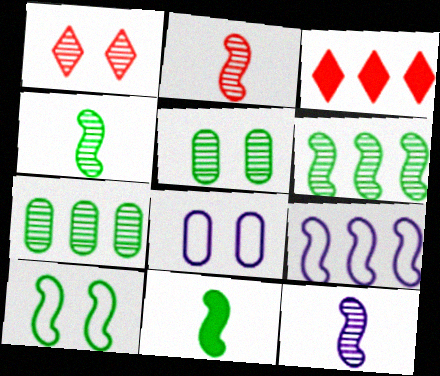[[1, 7, 12], 
[2, 4, 12], 
[3, 4, 8], 
[3, 7, 9], 
[6, 10, 11]]